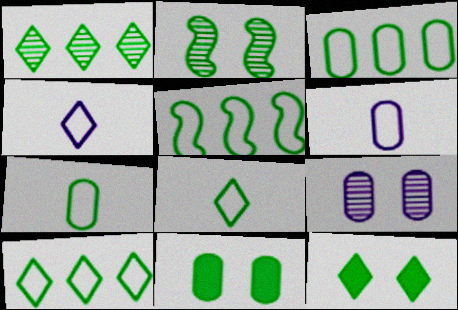[[1, 8, 12], 
[3, 5, 10]]